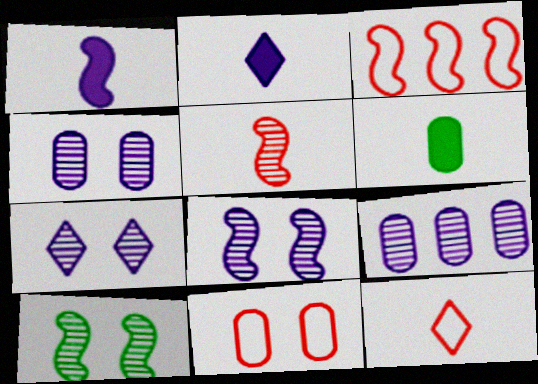[[1, 3, 10], 
[3, 6, 7], 
[3, 11, 12], 
[4, 7, 8], 
[6, 9, 11]]